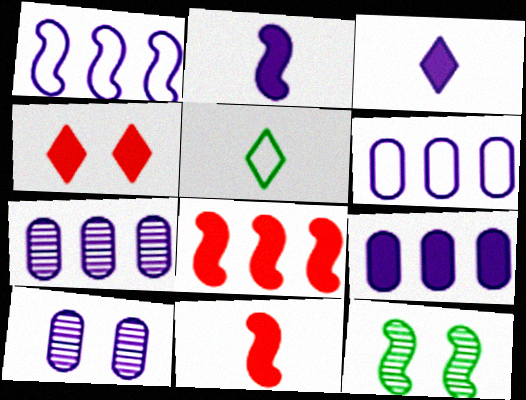[[1, 3, 10], 
[1, 11, 12], 
[5, 8, 10], 
[6, 7, 9]]